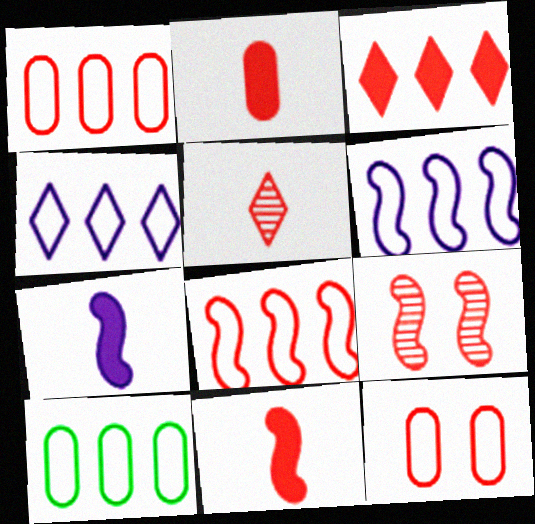[[4, 8, 10], 
[8, 9, 11]]